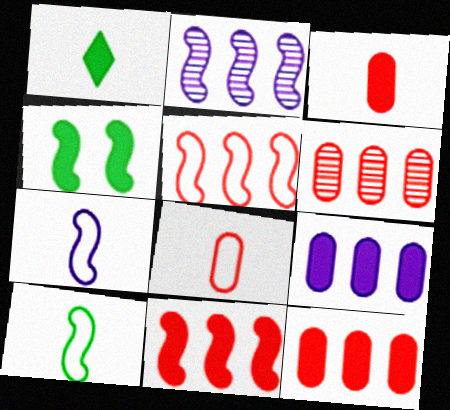[]